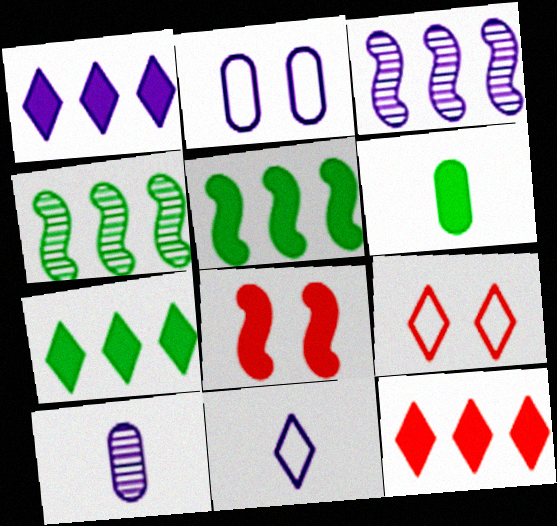[[1, 6, 8], 
[1, 7, 12], 
[3, 6, 9], 
[5, 9, 10]]